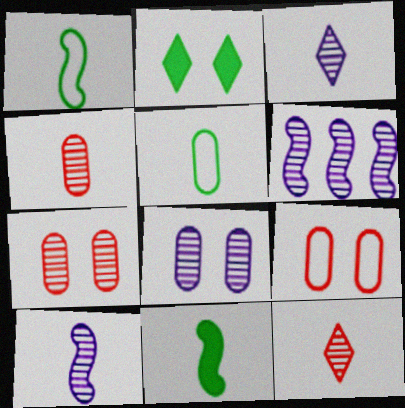[[3, 6, 8]]